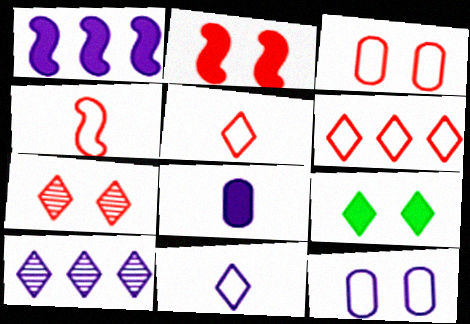[[2, 3, 7], 
[3, 4, 6], 
[5, 9, 10]]